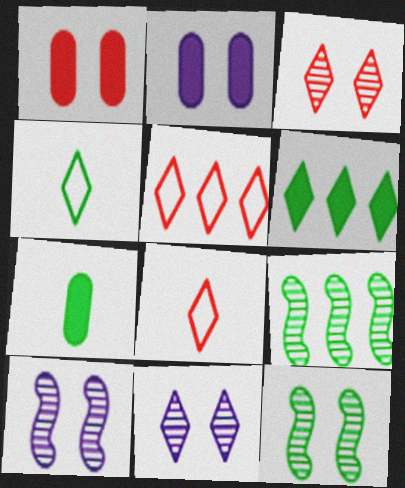[[2, 8, 9], 
[5, 7, 10], 
[6, 8, 11]]